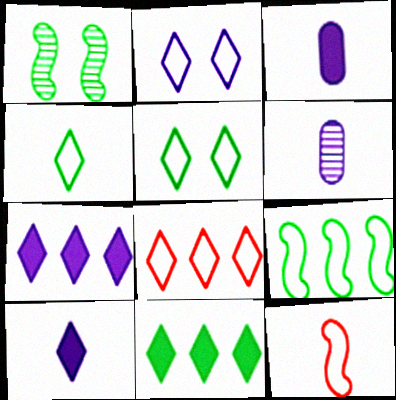[[1, 3, 8], 
[2, 4, 8]]